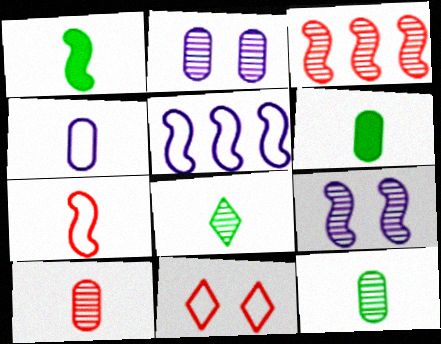[[2, 3, 8], 
[4, 6, 10]]